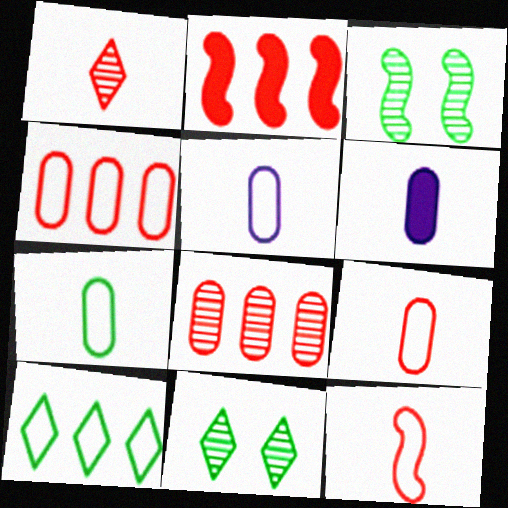[[2, 5, 11], 
[5, 7, 9]]